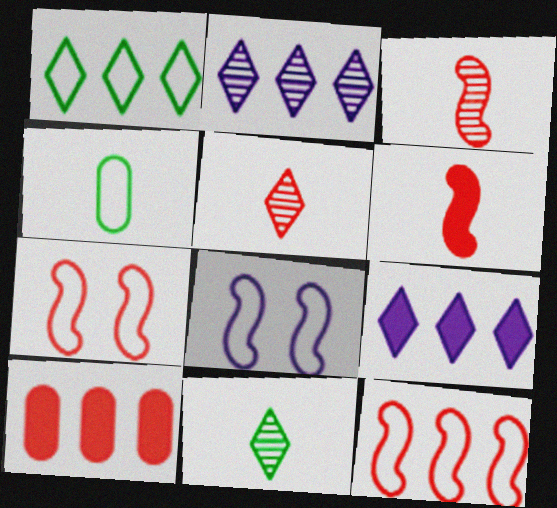[[5, 7, 10], 
[8, 10, 11]]